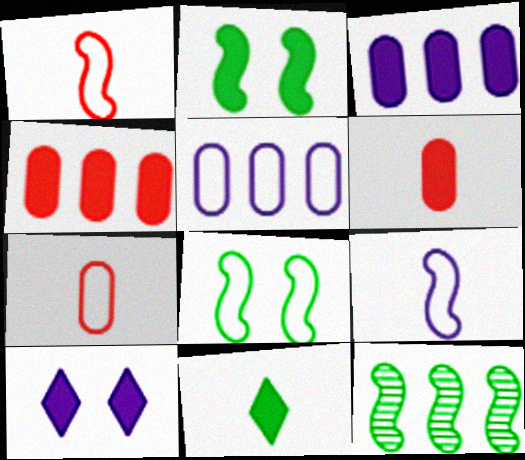[[7, 10, 12]]